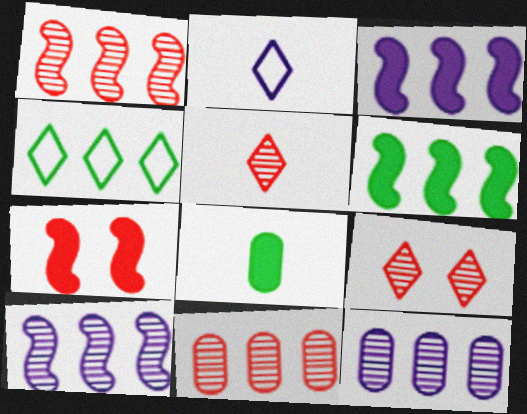[[3, 4, 11]]